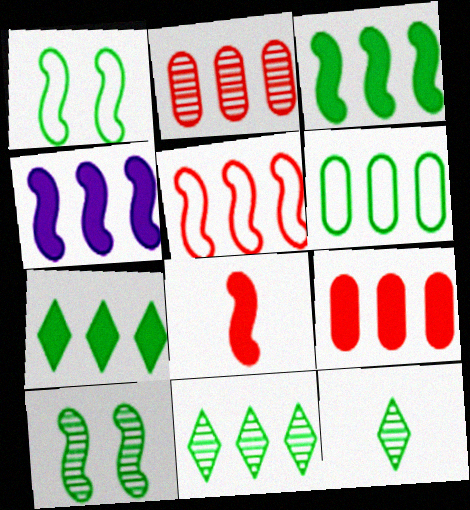[[3, 6, 11], 
[4, 7, 9]]